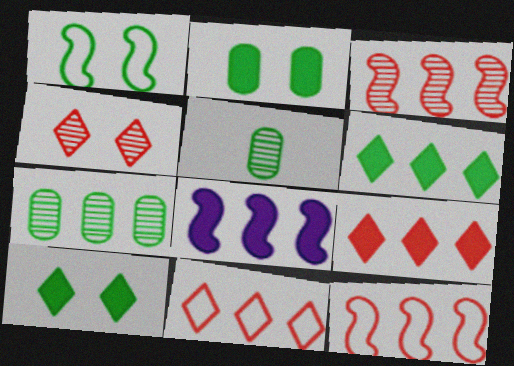[[1, 5, 6], 
[7, 8, 11]]